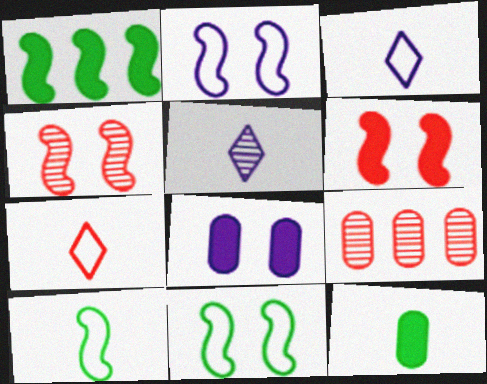[[6, 7, 9]]